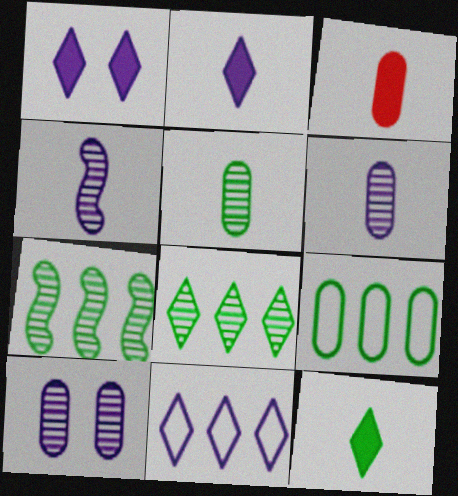[[3, 9, 10]]